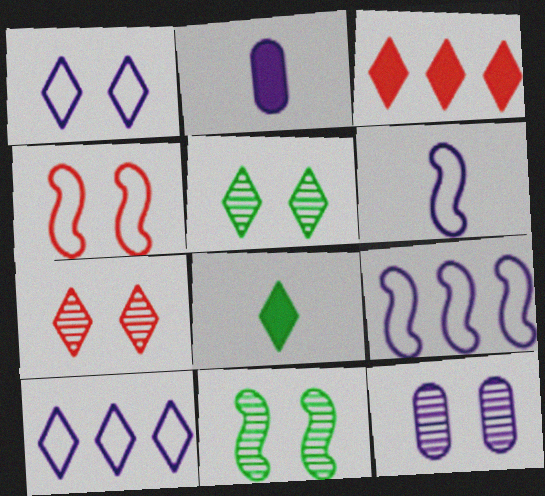[[7, 8, 10], 
[7, 11, 12]]